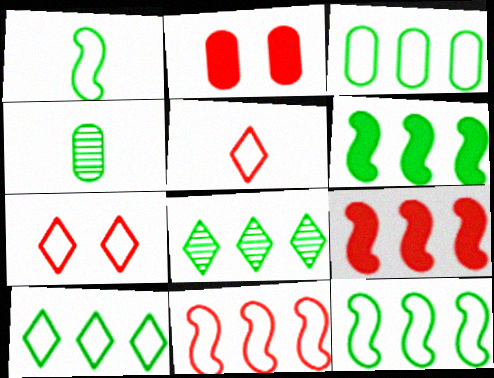[[3, 6, 8], 
[3, 10, 12]]